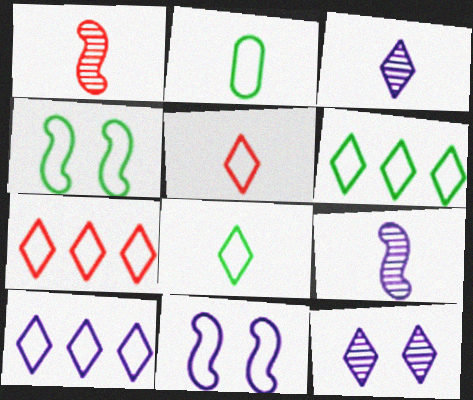[[2, 4, 6], 
[2, 7, 11], 
[6, 7, 10]]